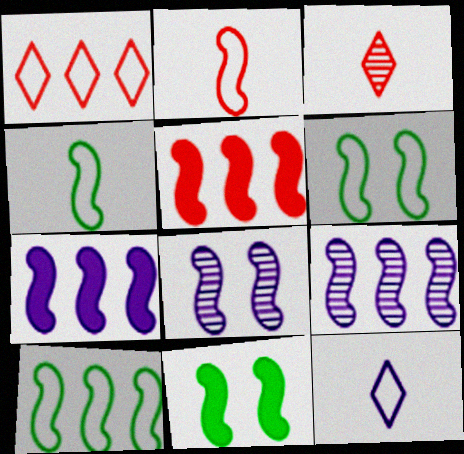[[2, 9, 11], 
[4, 5, 8], 
[4, 6, 10], 
[5, 9, 10]]